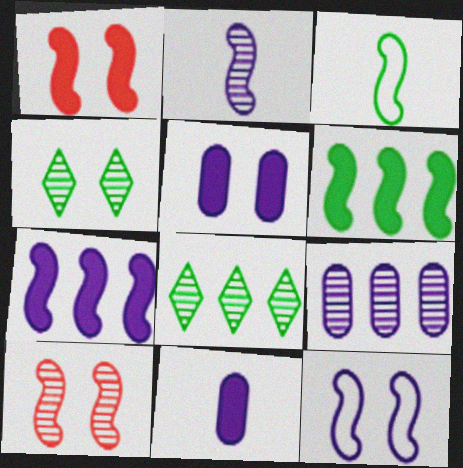[[2, 7, 12], 
[3, 7, 10]]